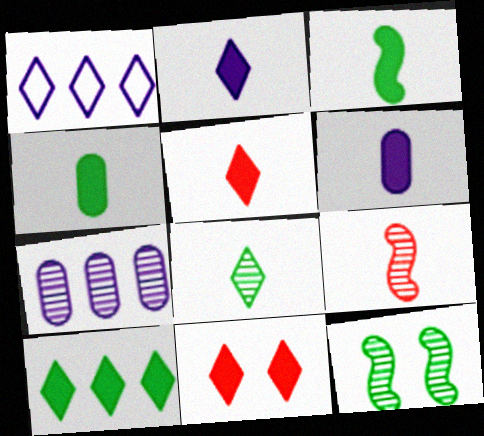[[1, 8, 11], 
[2, 10, 11], 
[3, 5, 6]]